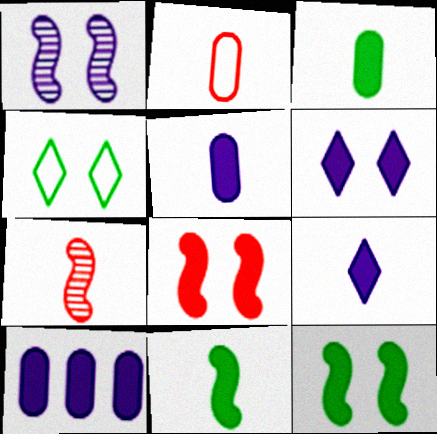[[4, 7, 10]]